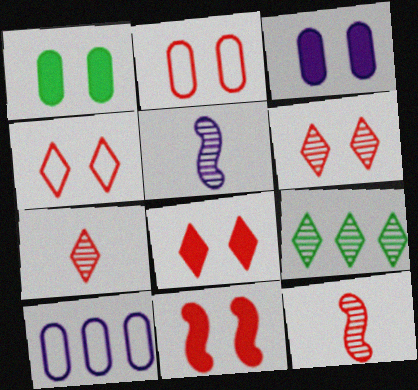[[2, 6, 11], 
[4, 6, 8]]